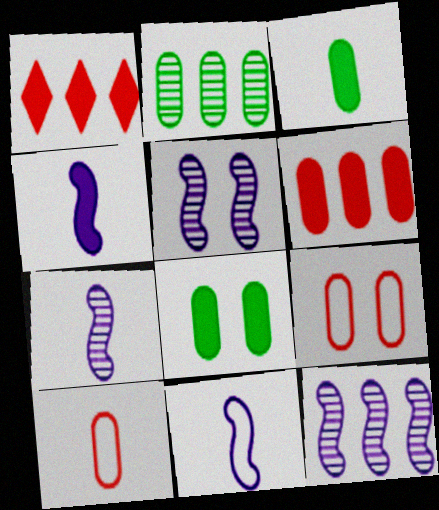[[1, 4, 8], 
[4, 7, 11], 
[5, 7, 12]]